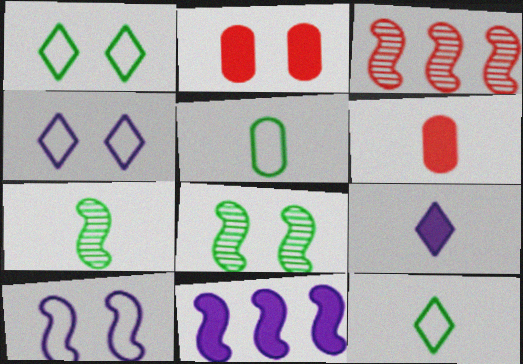[[2, 4, 8]]